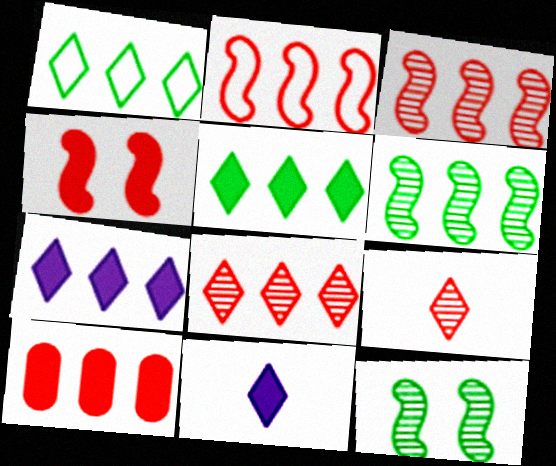[[1, 7, 8], 
[2, 8, 10]]